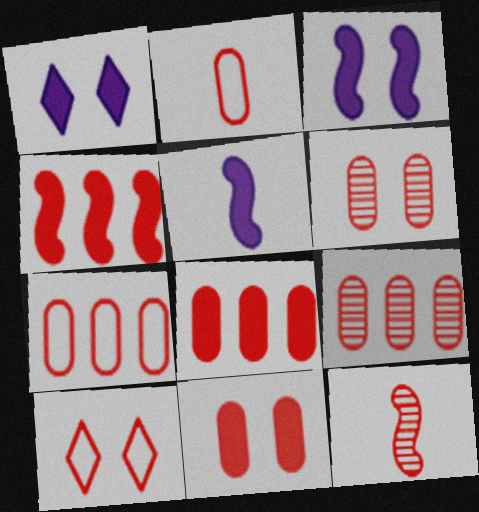[[2, 6, 8], 
[2, 9, 11], 
[7, 8, 9], 
[8, 10, 12]]